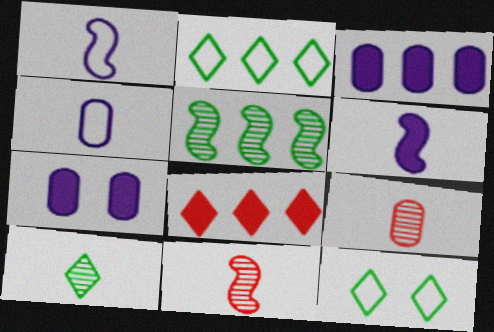[[2, 7, 11], 
[3, 11, 12]]